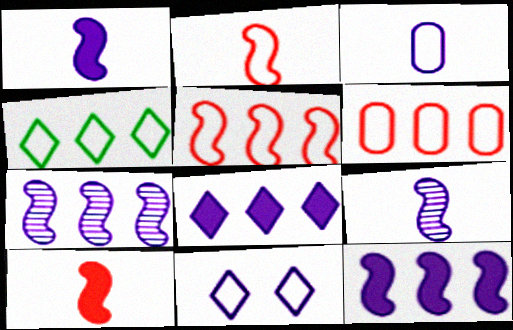[]